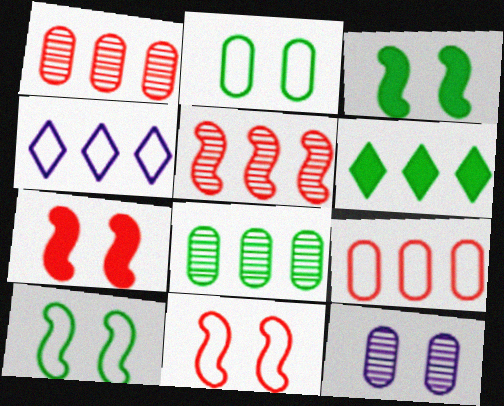[]